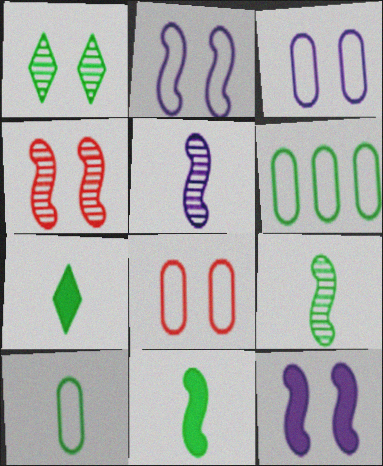[[1, 6, 11], 
[1, 8, 12], 
[7, 9, 10]]